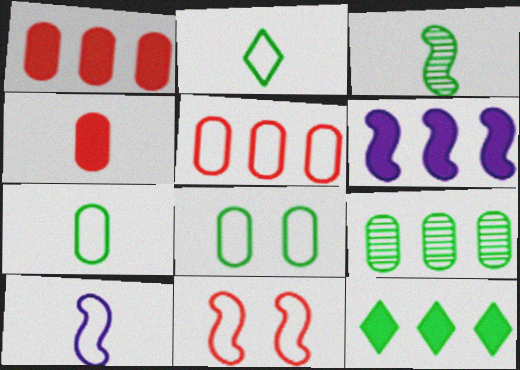[[1, 6, 12], 
[3, 6, 11], 
[3, 8, 12]]